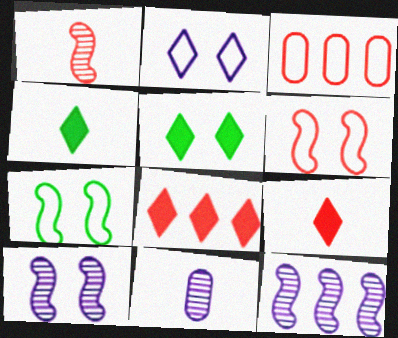[[3, 4, 10], 
[7, 8, 11]]